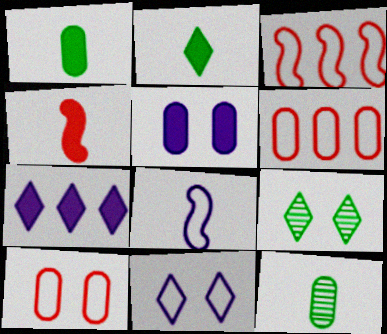[[5, 6, 12]]